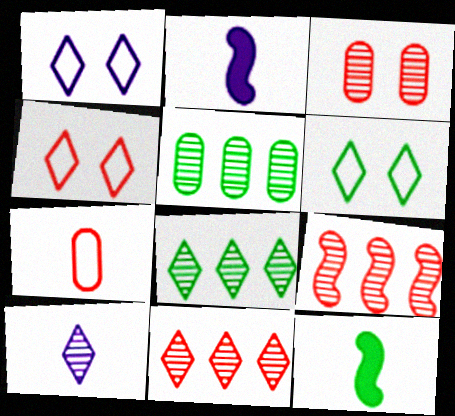[[1, 4, 6], 
[2, 4, 5], 
[5, 6, 12], 
[7, 10, 12]]